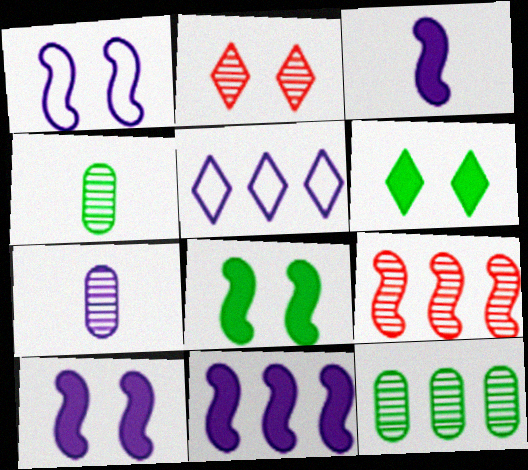[[3, 10, 11], 
[5, 7, 10]]